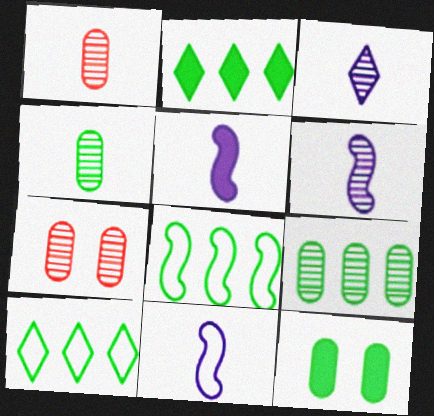[[2, 7, 11], 
[2, 8, 9], 
[5, 6, 11], 
[5, 7, 10]]